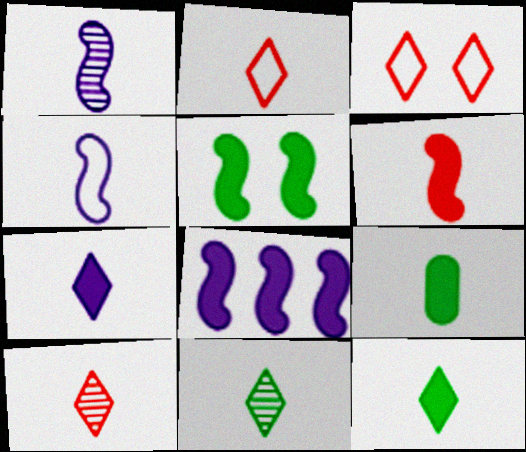[[1, 2, 9], 
[2, 7, 11], 
[4, 9, 10], 
[5, 6, 8], 
[6, 7, 9]]